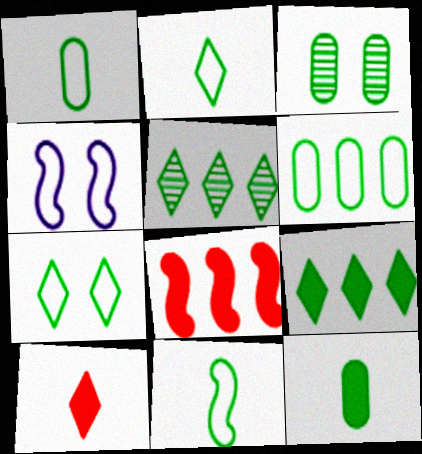[[1, 2, 11], 
[3, 6, 12], 
[3, 9, 11], 
[6, 7, 11]]